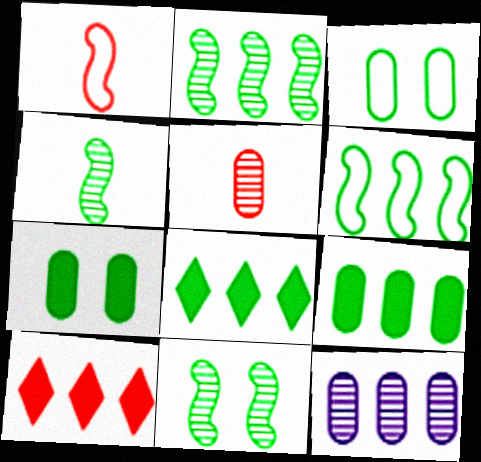[[2, 4, 11], 
[3, 4, 8], 
[6, 10, 12]]